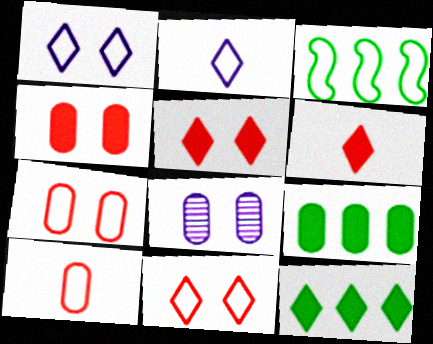[[1, 3, 10], 
[2, 3, 7], 
[3, 6, 8], 
[8, 9, 10]]